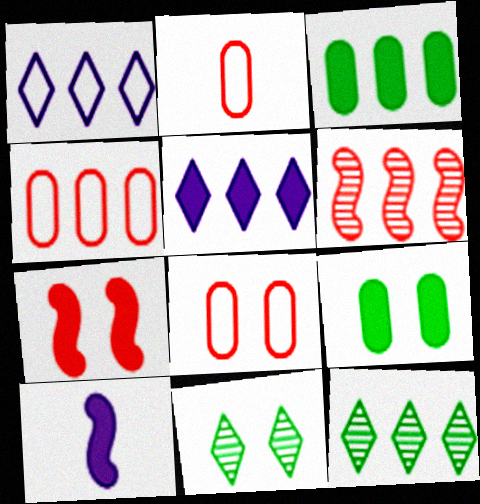[[1, 3, 6], 
[2, 4, 8], 
[4, 10, 11], 
[8, 10, 12]]